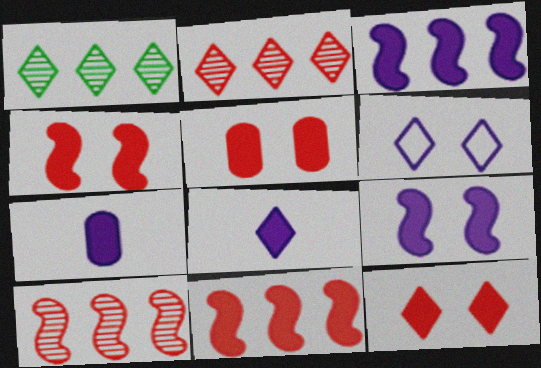[[4, 5, 12]]